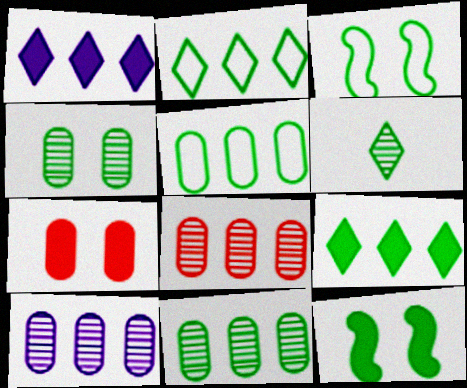[[5, 6, 12], 
[8, 10, 11]]